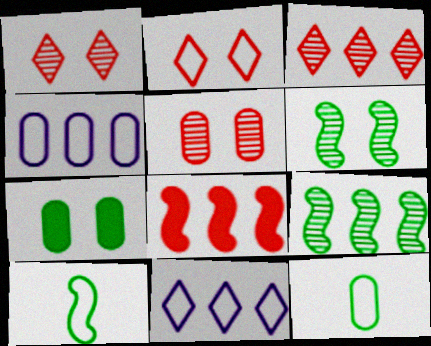[[2, 4, 10]]